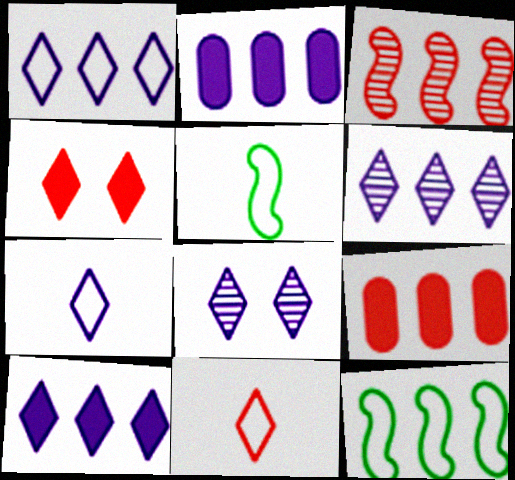[[1, 6, 10], 
[5, 8, 9], 
[6, 9, 12], 
[7, 8, 10]]